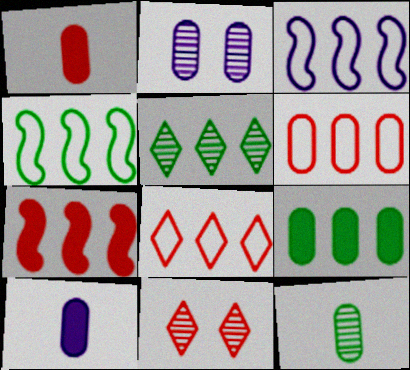[[4, 5, 9], 
[4, 10, 11]]